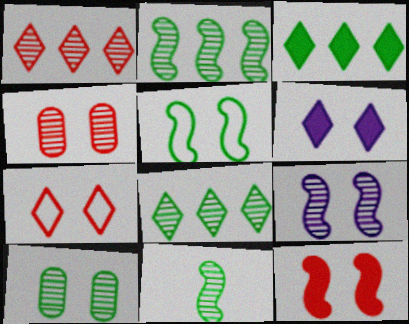[[4, 5, 6], 
[4, 7, 12], 
[5, 9, 12], 
[8, 10, 11]]